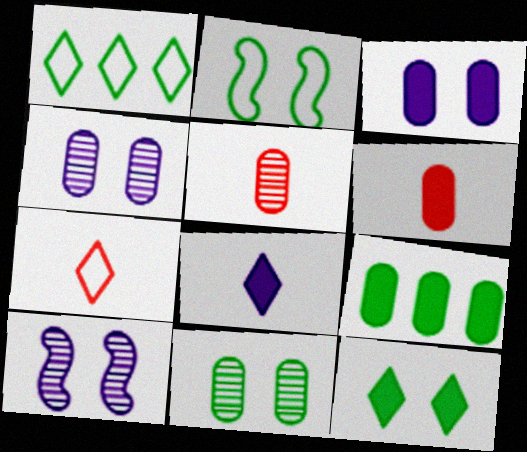[[1, 6, 10], 
[2, 11, 12], 
[3, 6, 9], 
[7, 9, 10]]